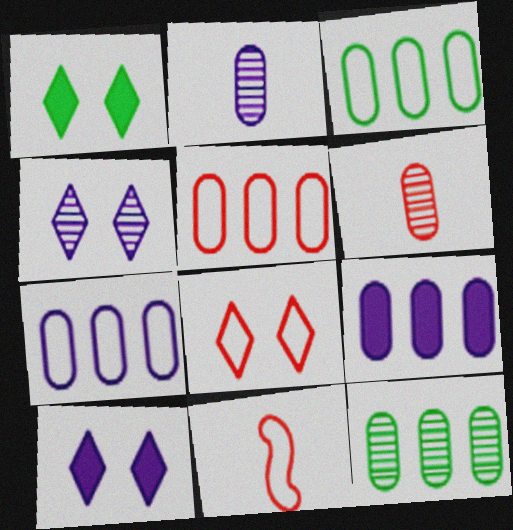[[1, 4, 8], 
[3, 5, 7], 
[5, 8, 11], 
[5, 9, 12], 
[10, 11, 12]]